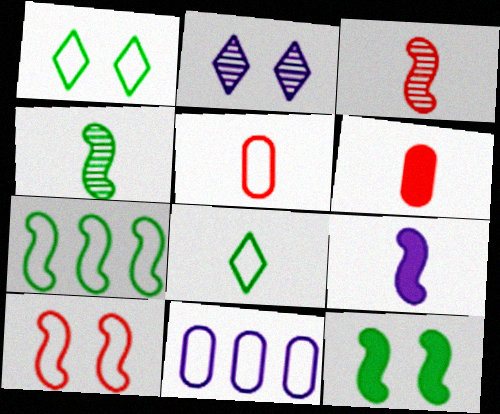[[2, 6, 7], 
[2, 9, 11], 
[4, 7, 12], 
[8, 10, 11]]